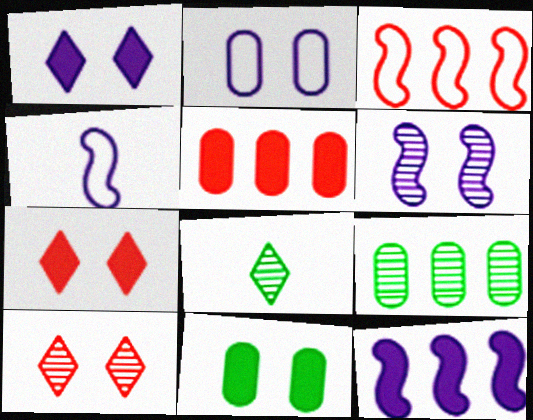[[1, 2, 6], 
[4, 6, 12], 
[4, 7, 9]]